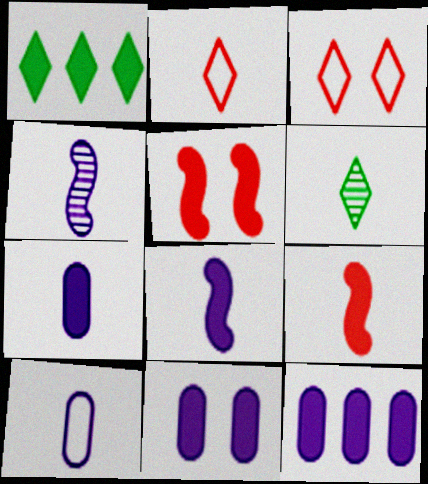[[1, 5, 7], 
[1, 9, 11], 
[6, 9, 10], 
[7, 11, 12]]